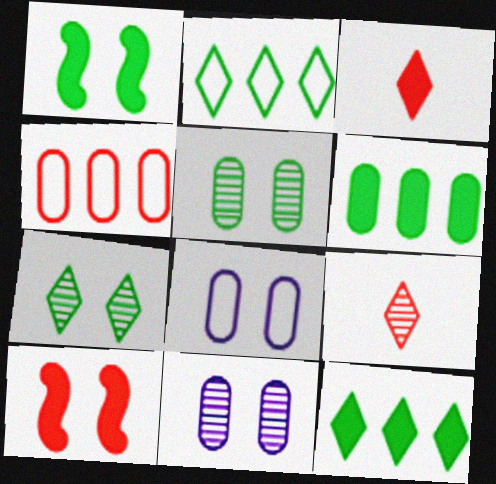[[4, 9, 10], 
[7, 8, 10]]